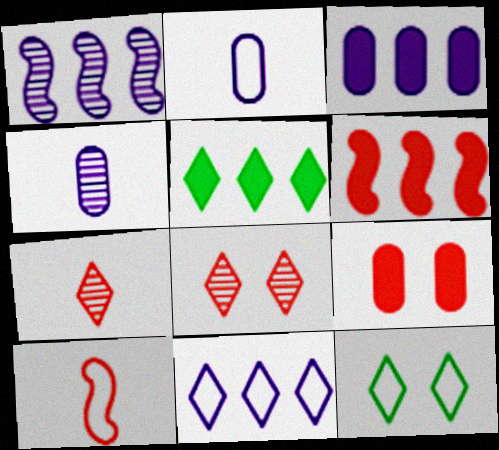[[1, 3, 11], 
[3, 5, 6], 
[4, 6, 12]]